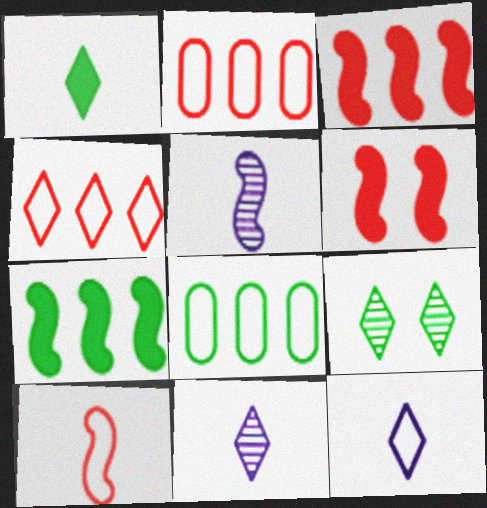[[6, 8, 11]]